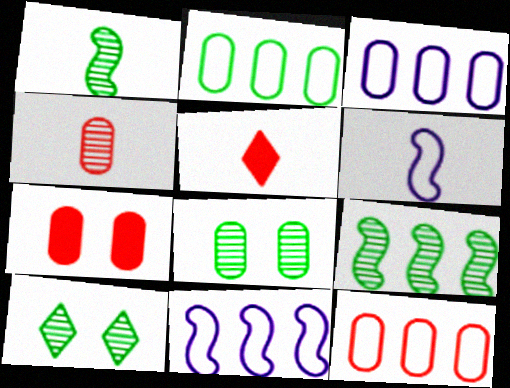[[2, 3, 12], 
[4, 7, 12], 
[5, 8, 11]]